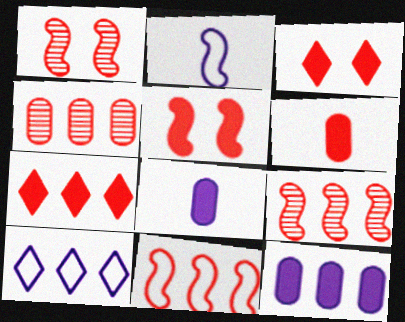[[4, 7, 11], 
[5, 6, 7]]